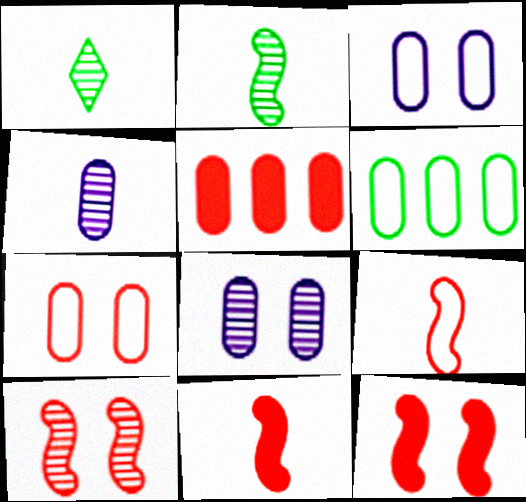[]